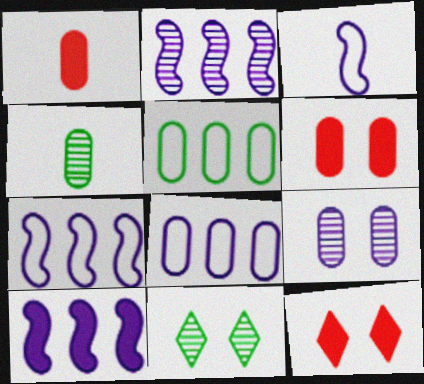[[1, 5, 9], 
[1, 7, 11], 
[2, 7, 10], 
[4, 6, 8], 
[4, 7, 12]]